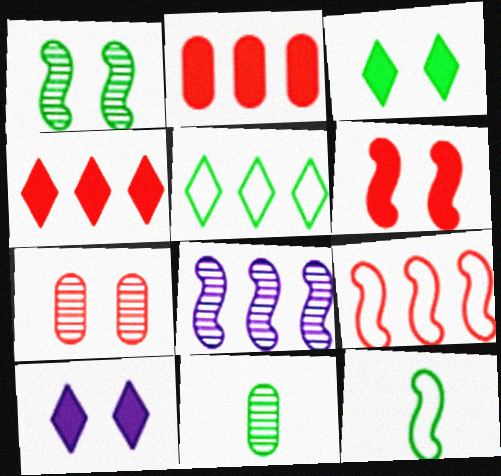[[2, 5, 8], 
[6, 8, 12], 
[9, 10, 11]]